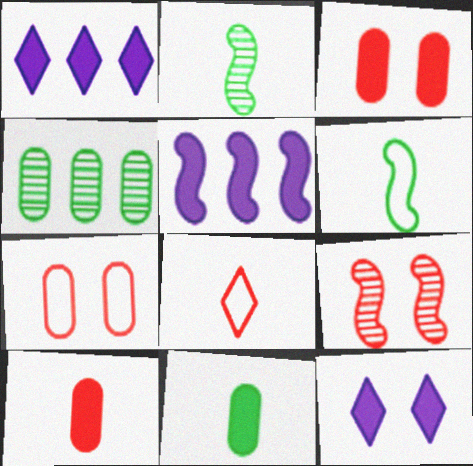[[1, 2, 7], 
[5, 6, 9]]